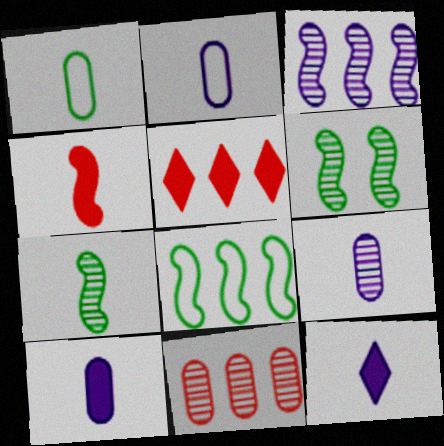[[2, 5, 6], 
[2, 9, 10]]